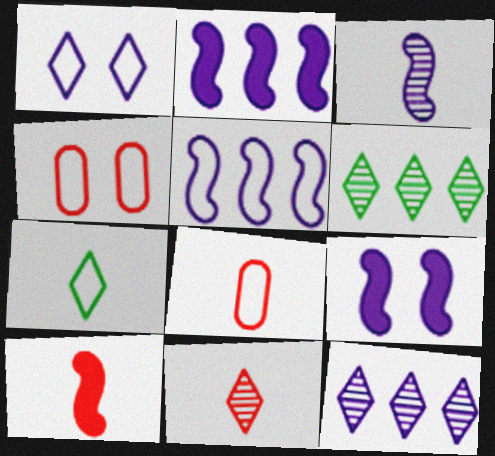[[3, 5, 9], 
[4, 5, 7], 
[6, 8, 9], 
[8, 10, 11]]